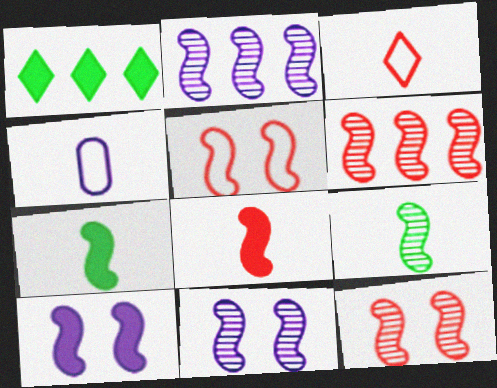[[1, 4, 12], 
[2, 5, 7], 
[2, 9, 12], 
[5, 6, 8], 
[6, 9, 11]]